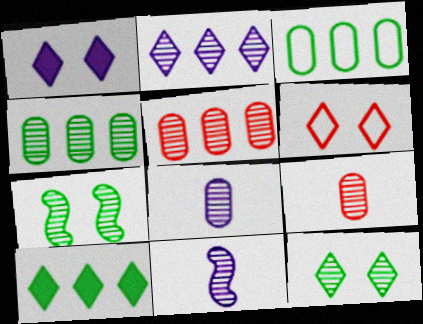[[1, 6, 12], 
[2, 7, 9], 
[5, 11, 12]]